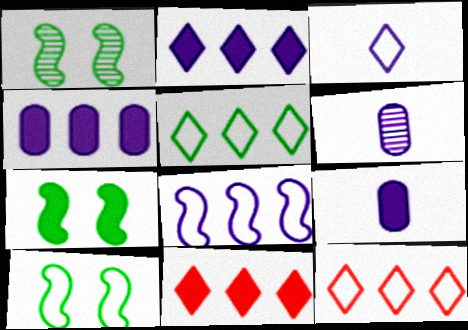[[1, 7, 10], 
[1, 9, 12], 
[6, 7, 12], 
[6, 10, 11], 
[7, 9, 11]]